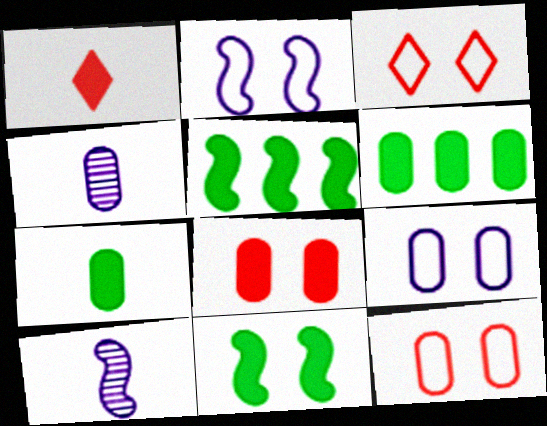[[3, 4, 5], 
[3, 6, 10], 
[4, 6, 12]]